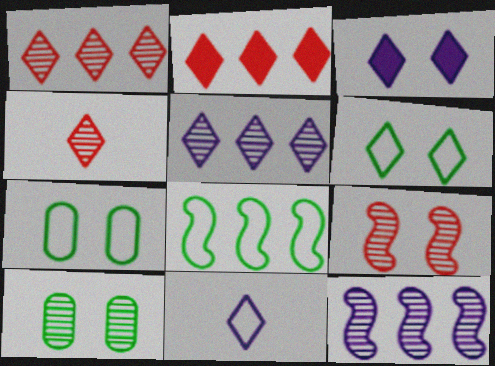[[3, 5, 11], 
[3, 7, 9], 
[4, 10, 12]]